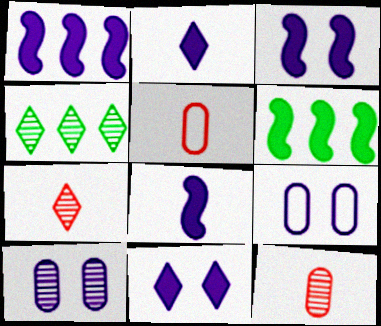[[1, 3, 8], 
[3, 4, 5], 
[6, 7, 9]]